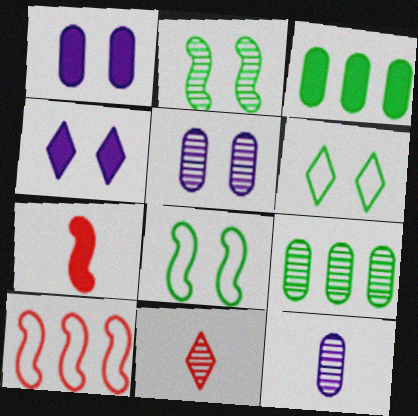[[3, 4, 7]]